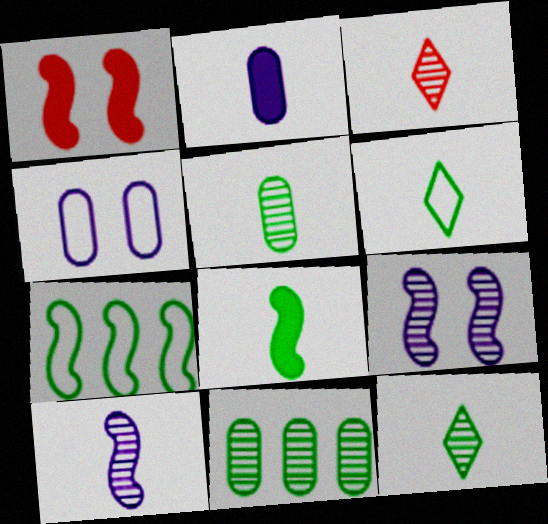[[1, 7, 10], 
[3, 5, 10], 
[3, 9, 11], 
[5, 6, 8]]